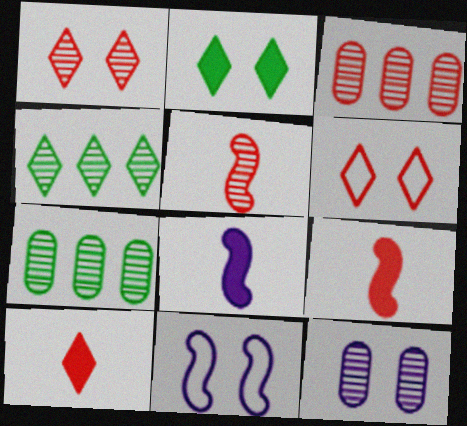[[1, 3, 5], 
[3, 6, 9], 
[4, 5, 12], 
[6, 7, 8], 
[7, 10, 11]]